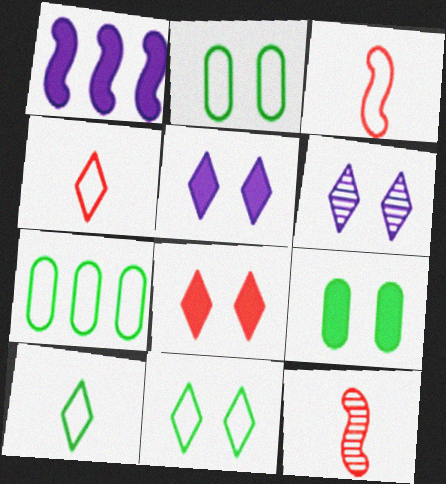[[5, 7, 12], 
[6, 8, 11]]